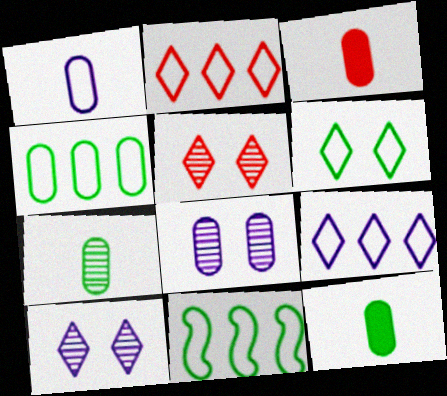[[1, 3, 7], 
[3, 4, 8], 
[3, 10, 11]]